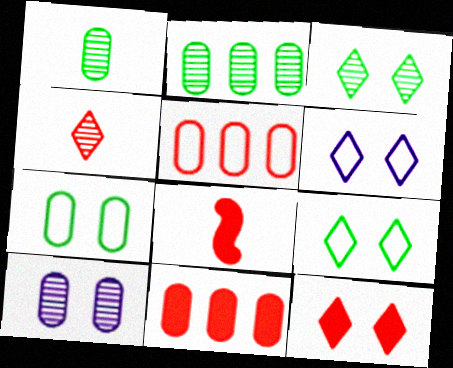[[2, 6, 8], 
[3, 6, 12], 
[8, 11, 12]]